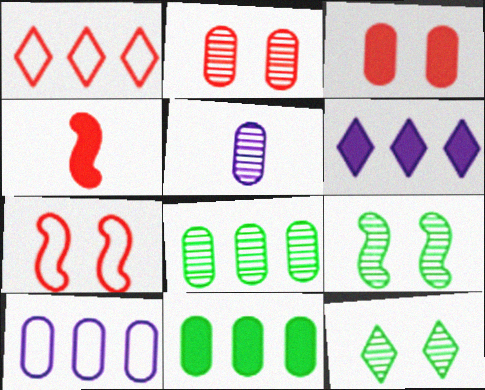[[1, 2, 4], 
[2, 5, 8], 
[4, 10, 12]]